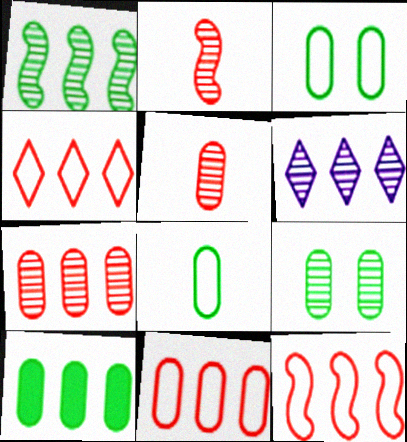[[1, 6, 7], 
[2, 6, 9], 
[4, 11, 12], 
[6, 10, 12], 
[8, 9, 10]]